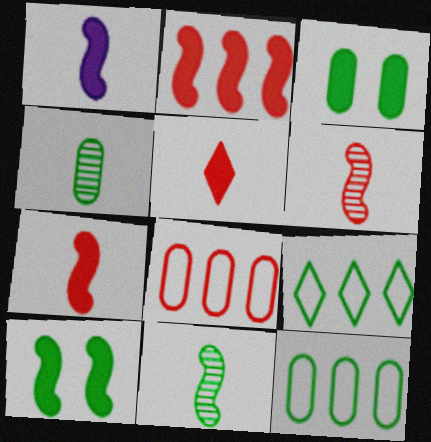[[1, 2, 10], 
[3, 4, 12], 
[3, 9, 11], 
[4, 9, 10]]